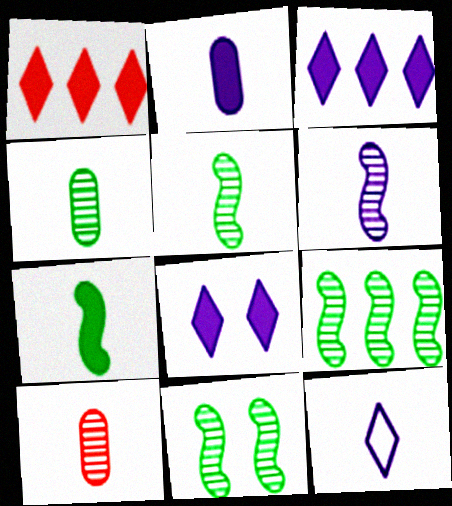[[2, 6, 12], 
[5, 9, 11], 
[7, 10, 12]]